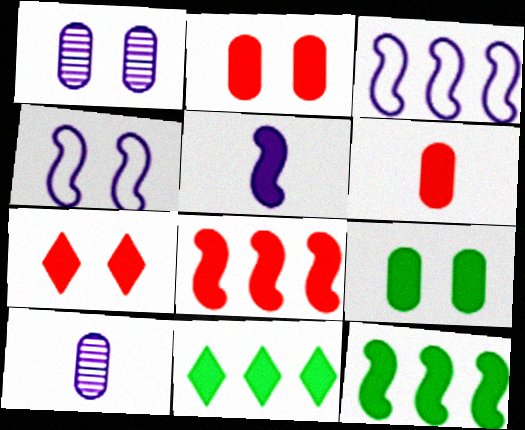[[2, 5, 11], 
[6, 7, 8]]